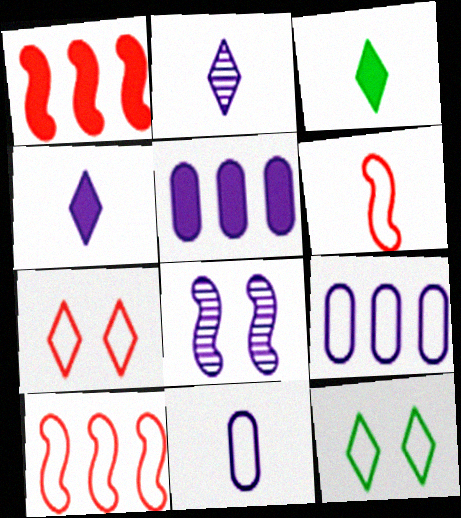[[4, 8, 9], 
[6, 9, 12], 
[10, 11, 12]]